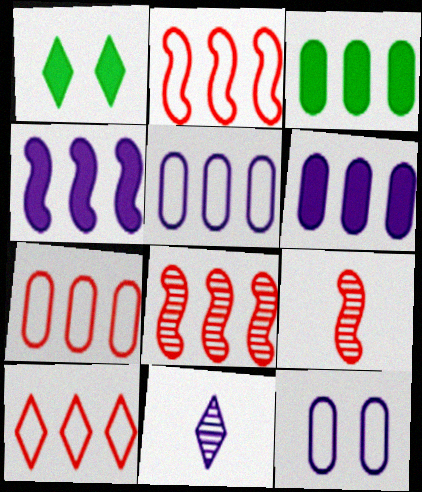[[1, 5, 9], 
[1, 10, 11], 
[2, 7, 10], 
[4, 11, 12]]